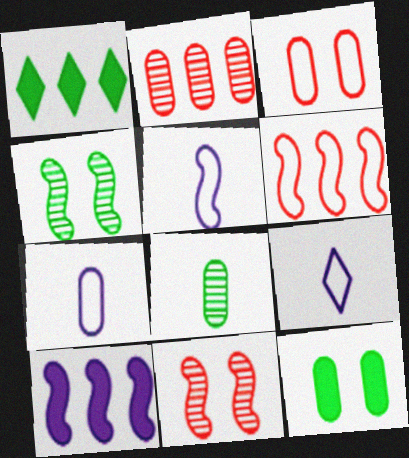[[1, 7, 11], 
[2, 7, 12], 
[5, 7, 9]]